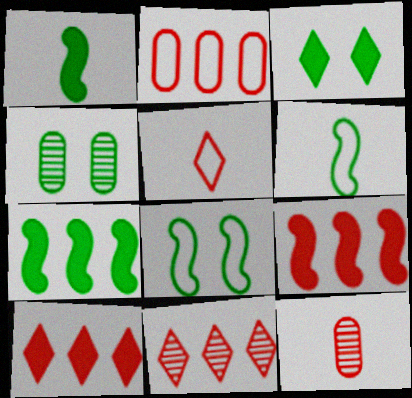[[2, 9, 11], 
[3, 4, 8]]